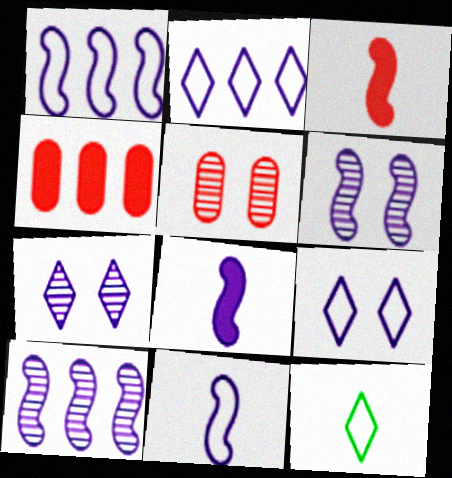[[1, 6, 8], 
[4, 6, 12]]